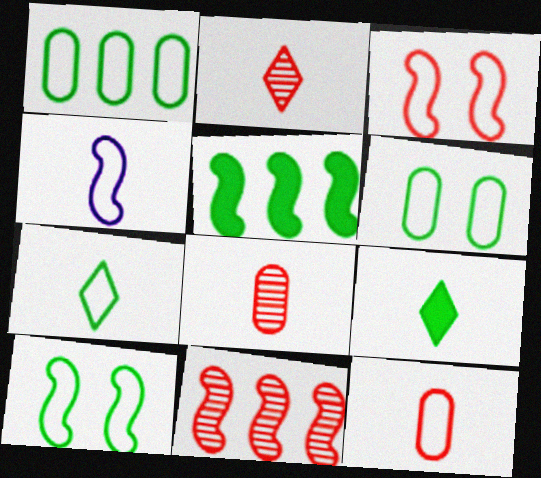[[1, 7, 10], 
[4, 7, 12], 
[4, 8, 9]]